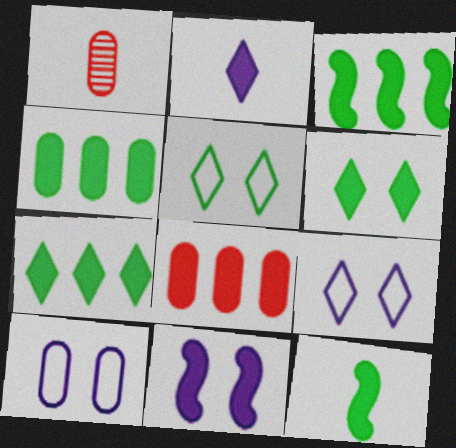[[1, 3, 9], 
[1, 4, 10], 
[3, 4, 7], 
[4, 6, 12]]